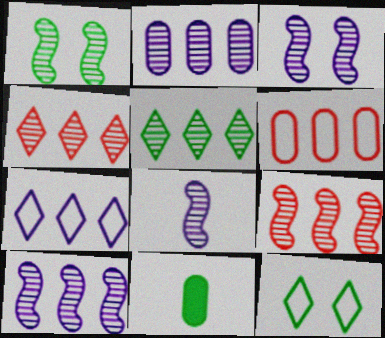[[1, 8, 9], 
[2, 5, 9], 
[3, 8, 10]]